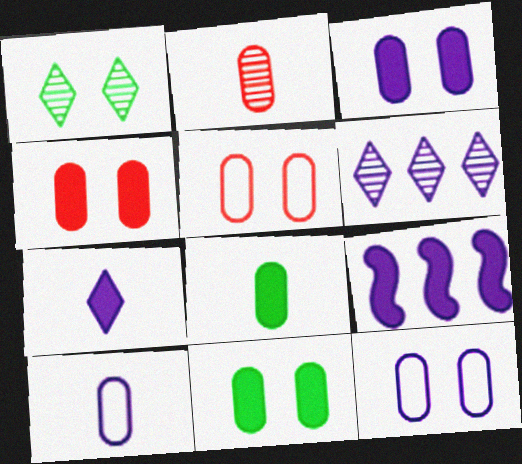[[2, 8, 10], 
[3, 4, 11], 
[3, 7, 9]]